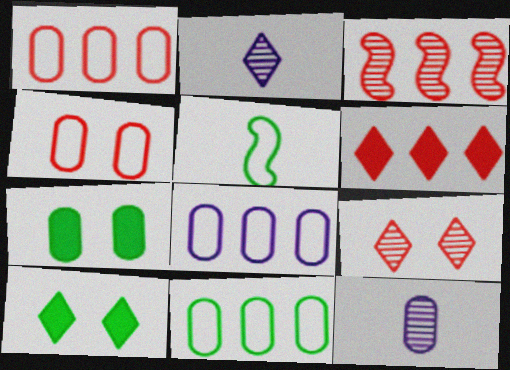[[1, 3, 6], 
[1, 7, 12], 
[1, 8, 11]]